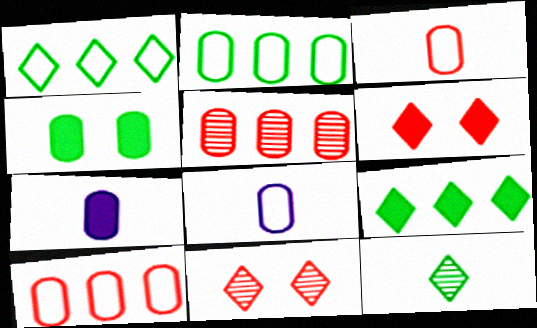[[4, 5, 8]]